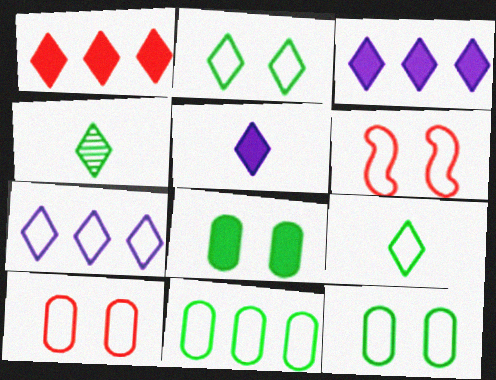[]